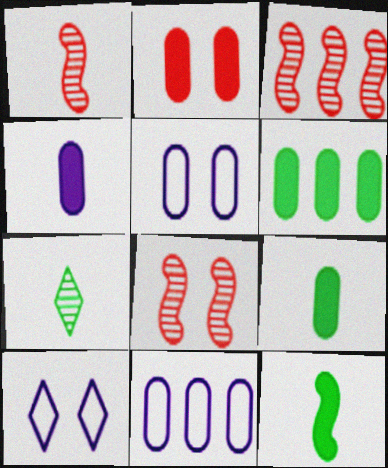[[1, 3, 8], 
[1, 6, 10], 
[2, 4, 6], 
[3, 9, 10]]